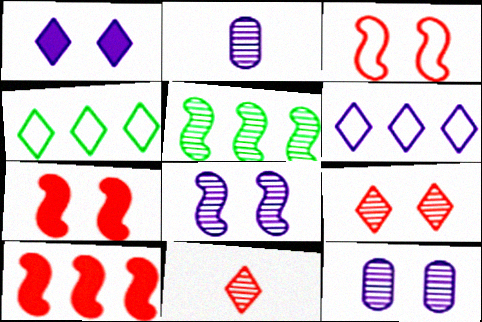[[1, 4, 11], 
[2, 4, 7], 
[2, 5, 9], 
[5, 11, 12]]